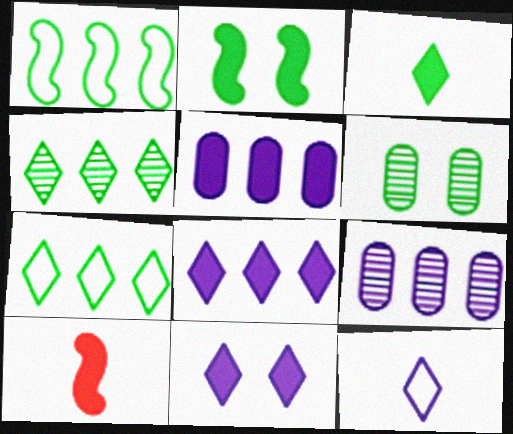[[1, 3, 6]]